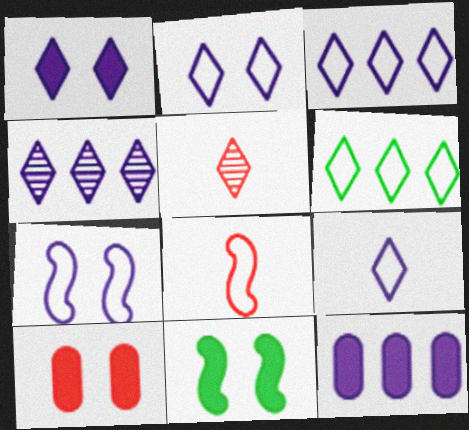[[1, 4, 9], 
[1, 5, 6], 
[1, 10, 11], 
[2, 3, 9]]